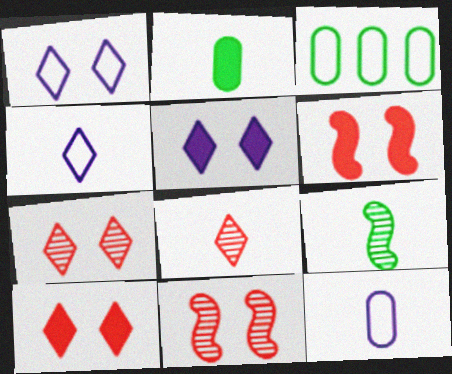[]